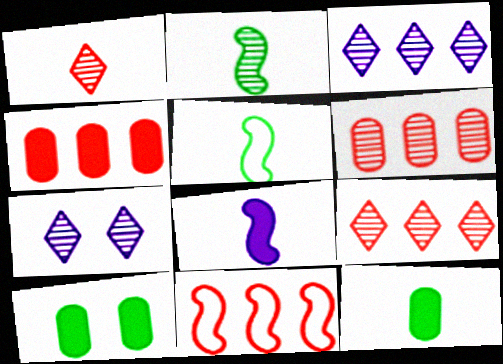[[2, 6, 7], 
[4, 5, 7], 
[4, 9, 11], 
[7, 11, 12]]